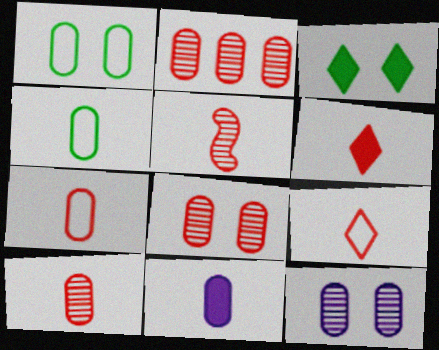[[1, 2, 11], 
[2, 8, 10], 
[4, 10, 11], 
[5, 6, 7]]